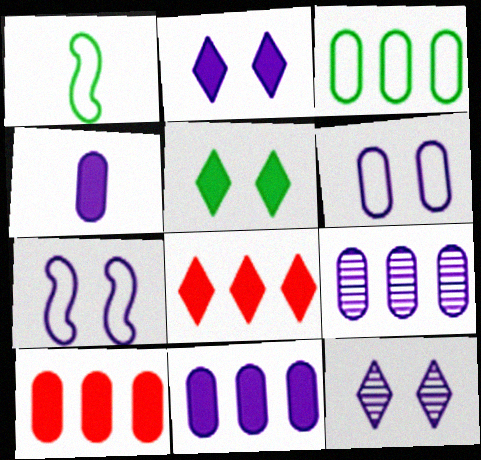[[1, 10, 12], 
[3, 9, 10], 
[4, 6, 9]]